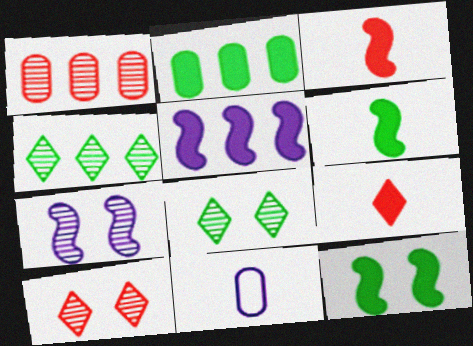[[3, 5, 12]]